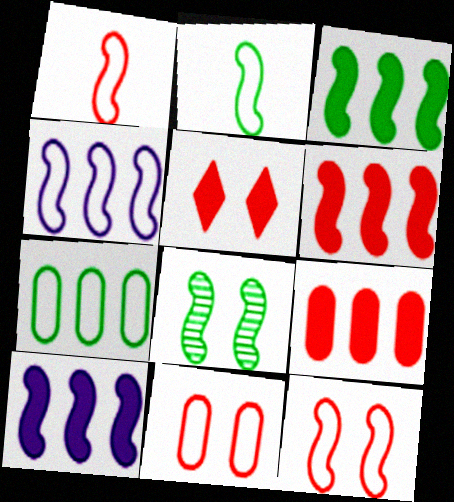[[1, 8, 10], 
[2, 3, 8], 
[2, 4, 12], 
[3, 6, 10]]